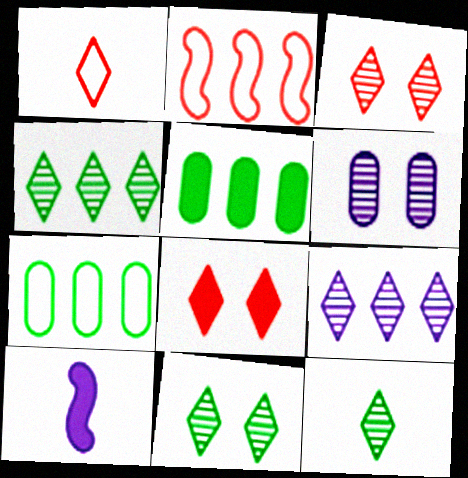[[2, 5, 9], 
[3, 7, 10], 
[3, 9, 12], 
[4, 11, 12], 
[5, 8, 10]]